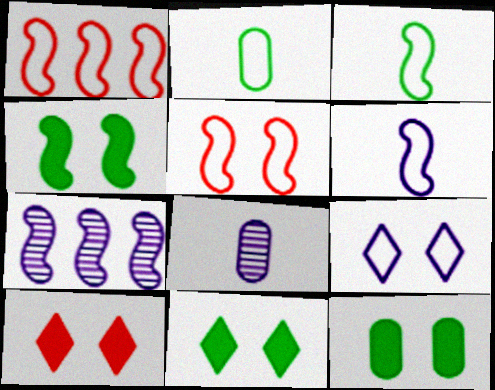[[1, 2, 9], 
[1, 8, 11], 
[2, 7, 10], 
[4, 11, 12]]